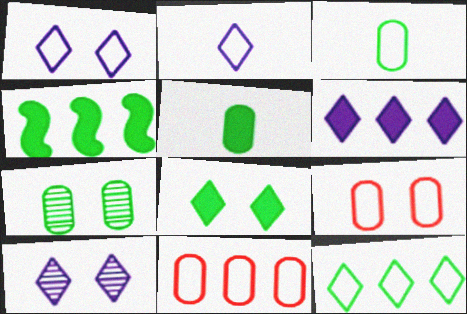[[2, 6, 10], 
[4, 5, 8]]